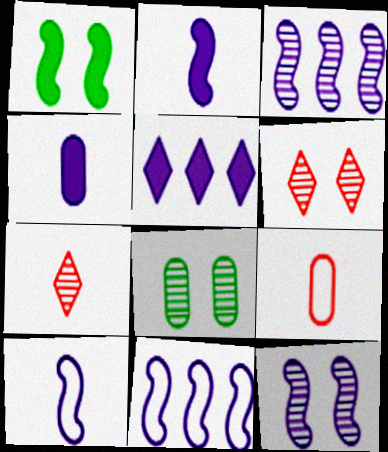[[2, 11, 12], 
[3, 7, 8], 
[6, 8, 12]]